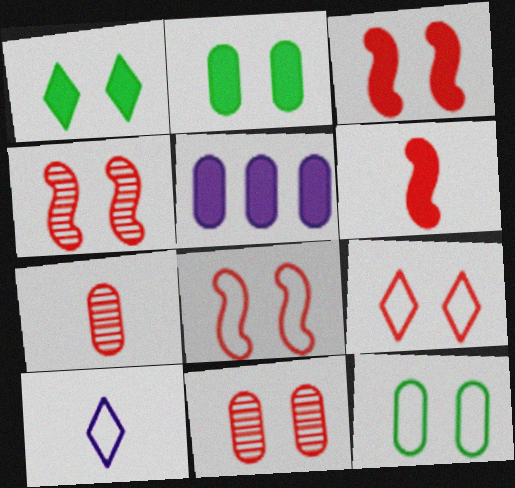[[1, 5, 6], 
[3, 4, 8], 
[3, 9, 11], 
[5, 7, 12]]